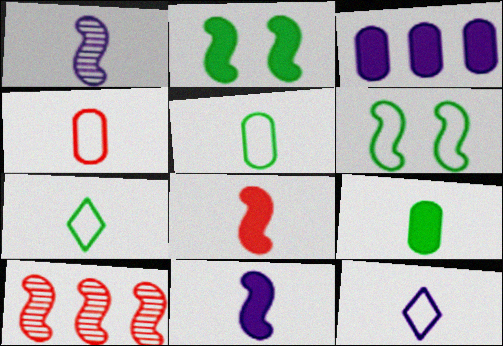[[6, 10, 11]]